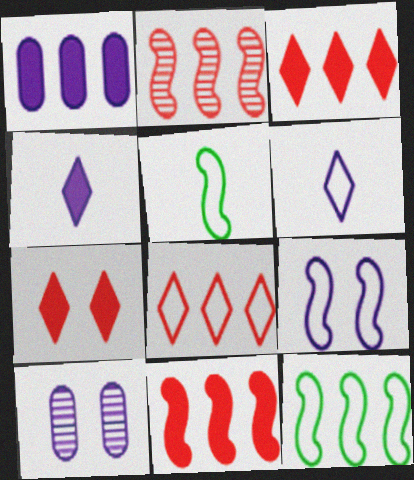[[3, 5, 10]]